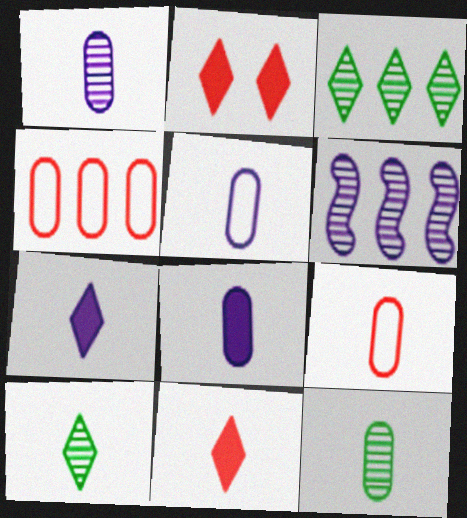[[1, 5, 8], 
[8, 9, 12]]